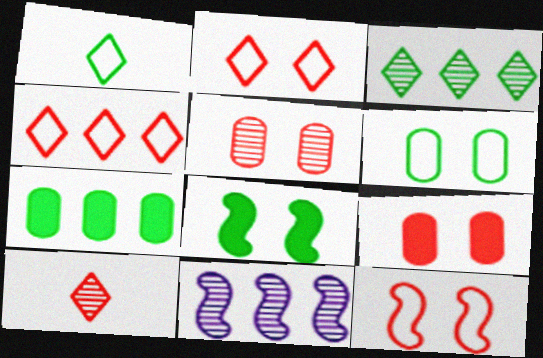[[1, 9, 11], 
[4, 7, 11]]